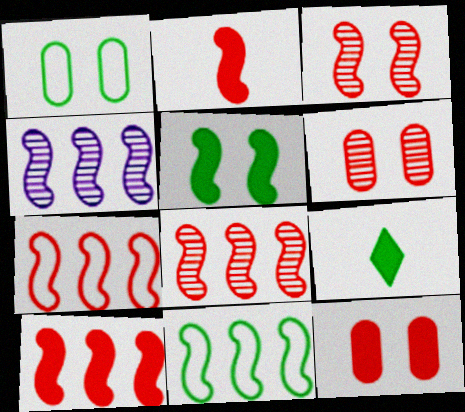[[2, 3, 7], 
[4, 10, 11], 
[7, 8, 10]]